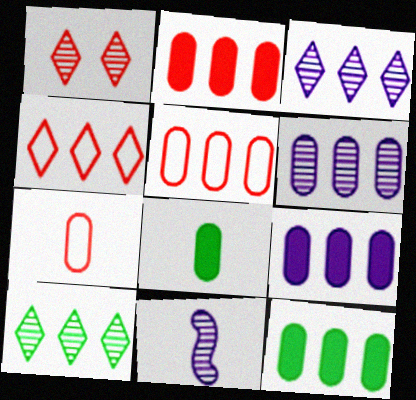[[2, 9, 12], 
[5, 6, 12]]